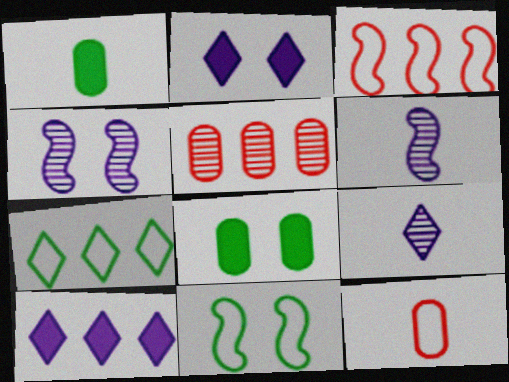[[3, 8, 9]]